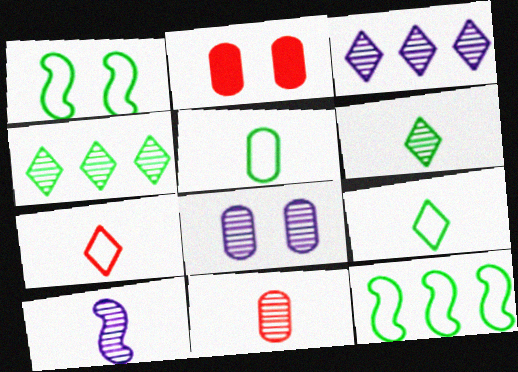[[3, 8, 10], 
[6, 10, 11]]